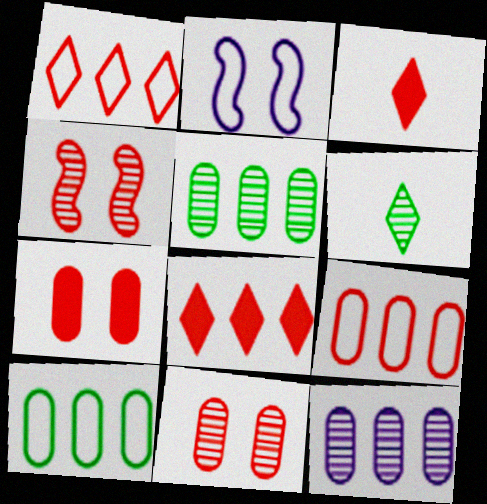[[2, 3, 5], 
[3, 4, 9], 
[4, 6, 12]]